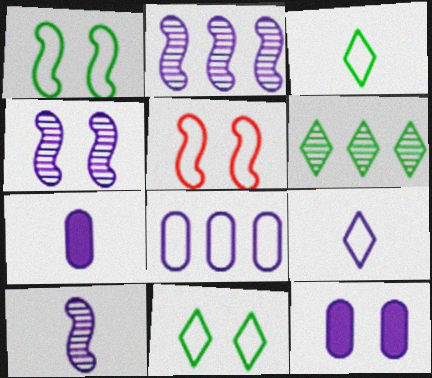[[2, 4, 10], 
[2, 9, 12], 
[3, 5, 8], 
[5, 6, 7], 
[7, 9, 10]]